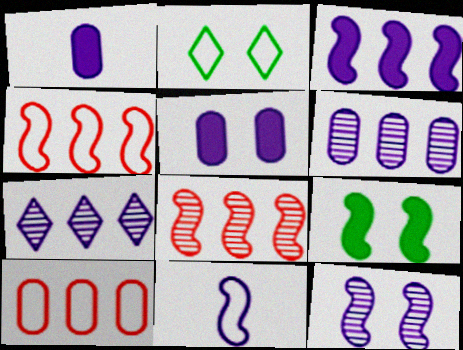[[1, 2, 8], 
[2, 10, 11], 
[3, 11, 12], 
[5, 7, 11], 
[8, 9, 11]]